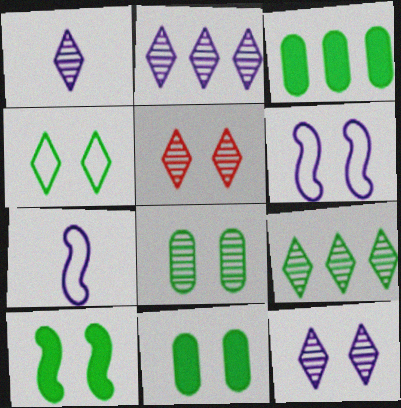[[1, 2, 12], 
[1, 5, 9], 
[3, 5, 7], 
[4, 8, 10], 
[5, 6, 11]]